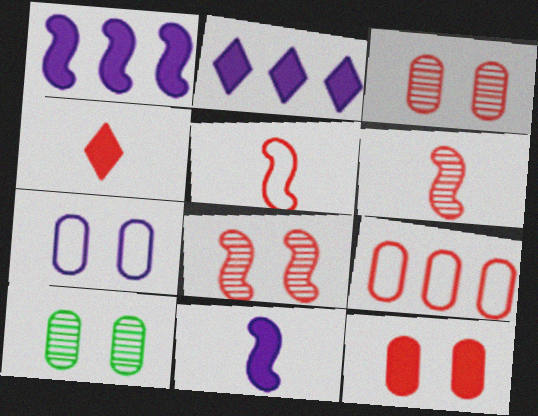[[2, 5, 10], 
[4, 8, 9], 
[7, 10, 12]]